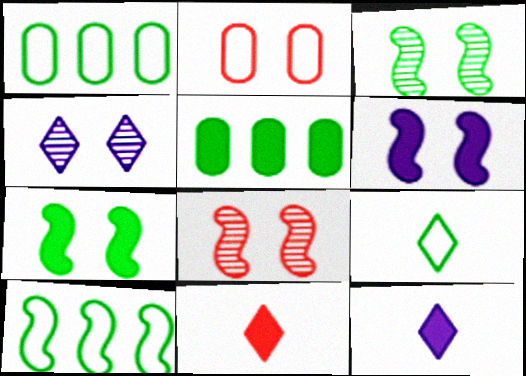[[1, 8, 12], 
[2, 4, 7], 
[3, 5, 9], 
[5, 6, 11]]